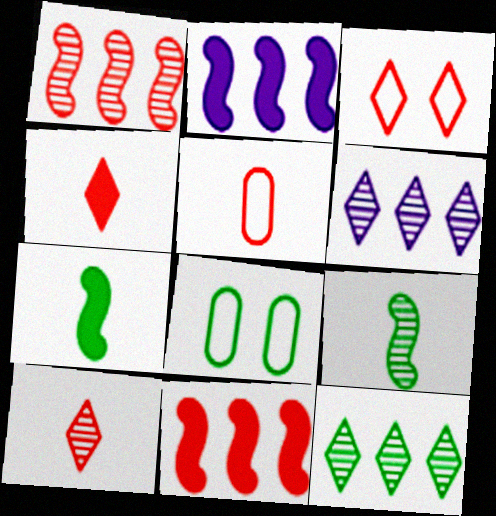[[2, 8, 10], 
[7, 8, 12]]